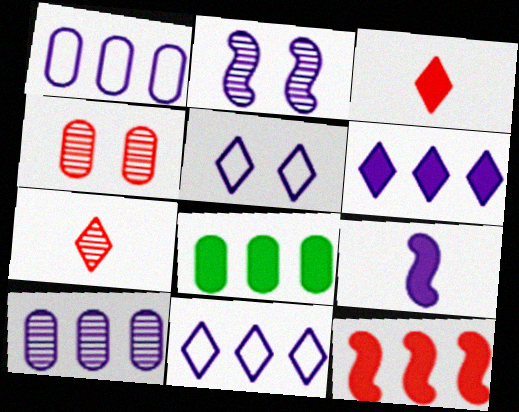[[5, 9, 10], 
[6, 8, 12]]